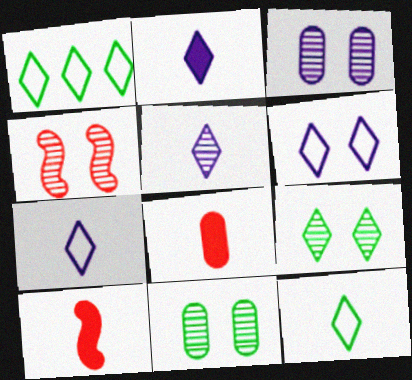[[1, 3, 10], 
[2, 5, 7], 
[3, 4, 9]]